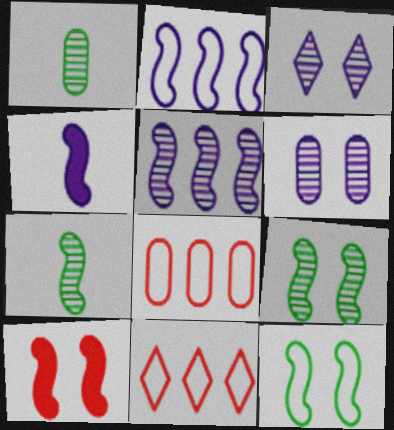[[2, 7, 10]]